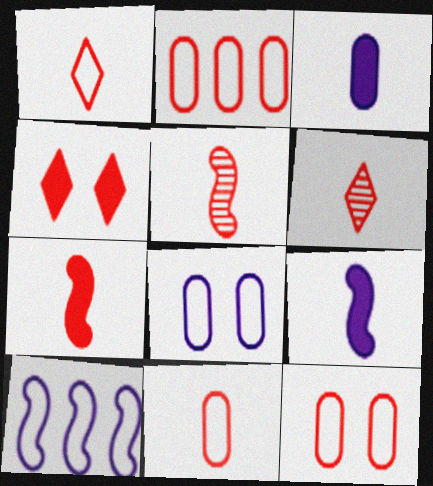[[2, 4, 5], 
[2, 11, 12], 
[6, 7, 11]]